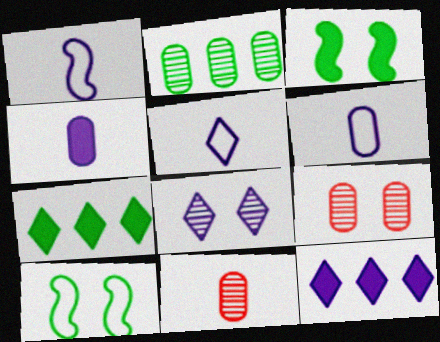[[1, 5, 6], 
[1, 7, 9], 
[5, 8, 12], 
[10, 11, 12]]